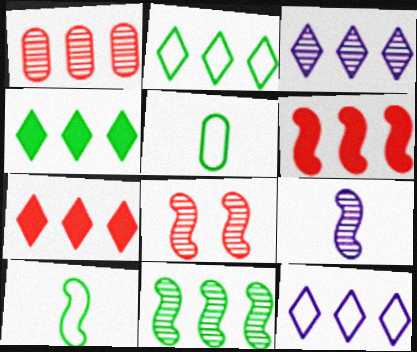[[1, 3, 11], 
[2, 3, 7], 
[8, 9, 11]]